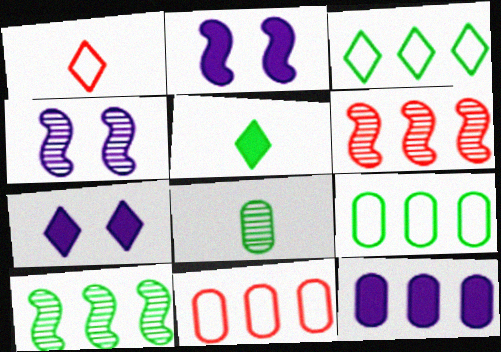[[3, 6, 12], 
[4, 5, 11]]